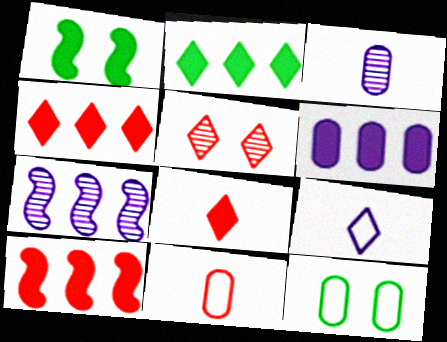[[1, 6, 8], 
[2, 5, 9], 
[2, 6, 10], 
[5, 10, 11], 
[7, 8, 12]]